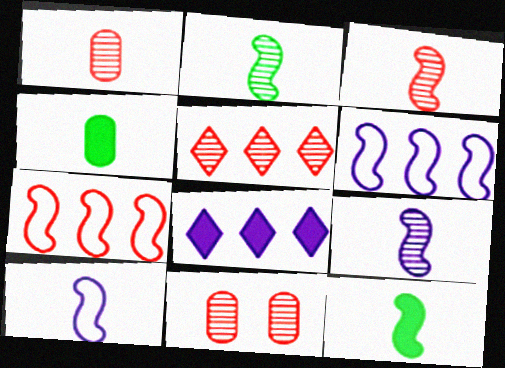[[2, 3, 9], 
[3, 5, 11], 
[3, 10, 12]]